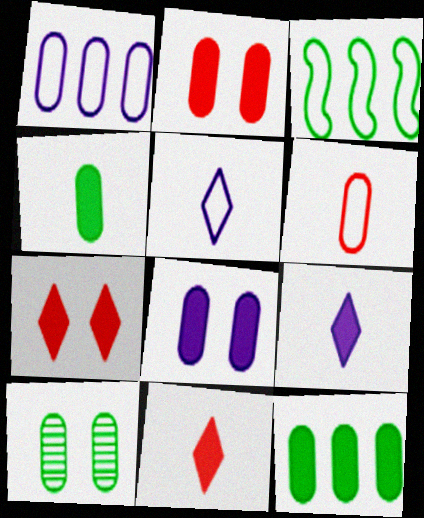[]